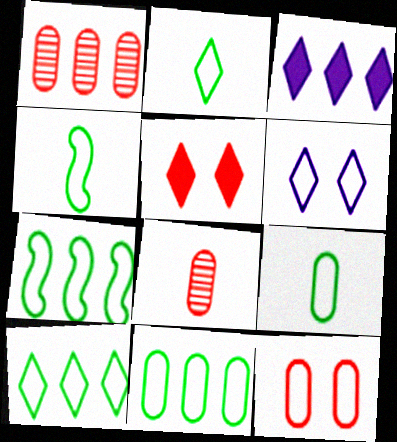[[1, 3, 7], 
[2, 4, 9], 
[7, 10, 11]]